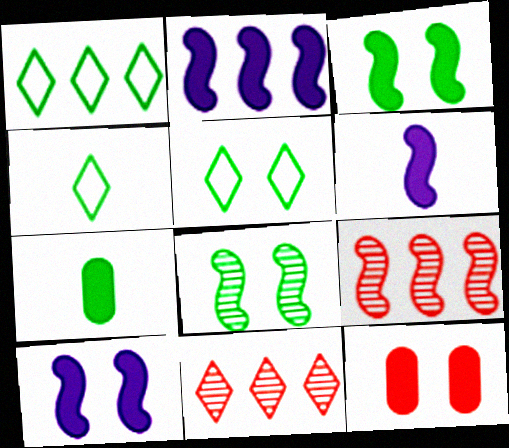[[1, 4, 5], 
[1, 7, 8], 
[2, 6, 10]]